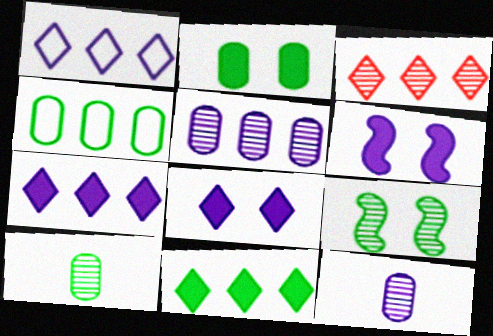[[1, 3, 11], 
[1, 6, 12], 
[2, 4, 10], 
[3, 9, 12]]